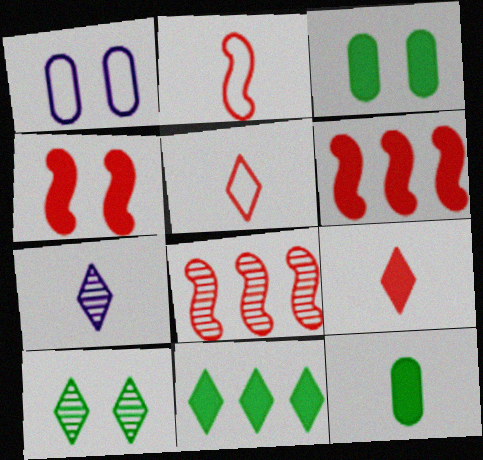[[1, 4, 10], 
[2, 4, 8], 
[2, 7, 12]]